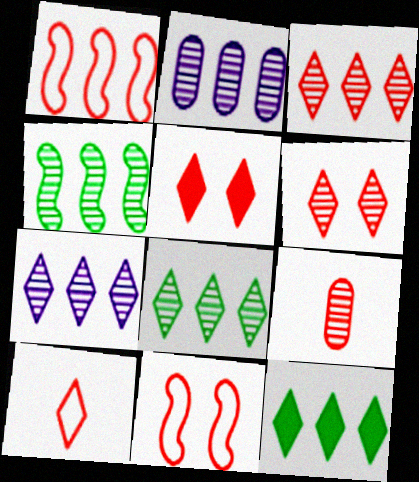[[1, 2, 12], 
[1, 5, 9], 
[2, 3, 4], 
[3, 5, 10], 
[3, 7, 8]]